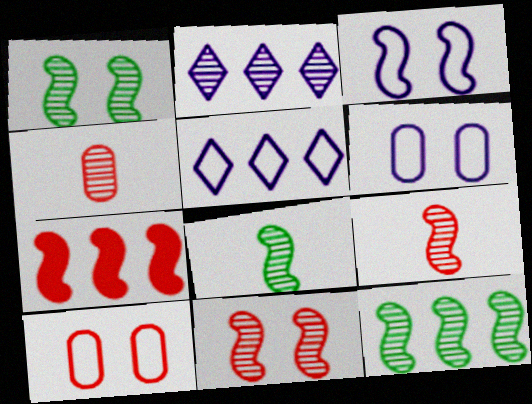[[1, 2, 4], 
[1, 8, 12], 
[3, 7, 8]]